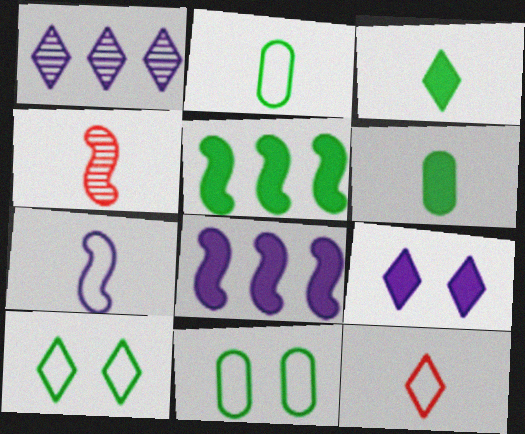[[2, 7, 12]]